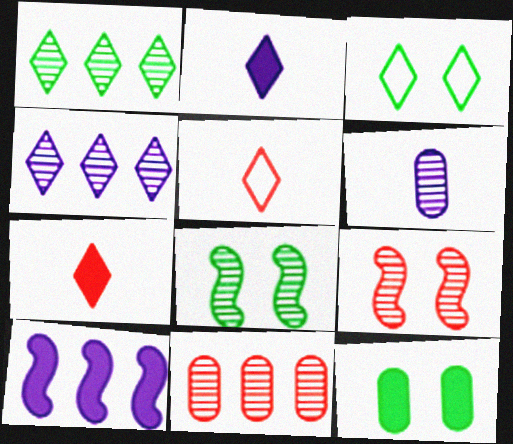[[1, 6, 9], 
[3, 4, 7], 
[3, 8, 12], 
[7, 10, 12]]